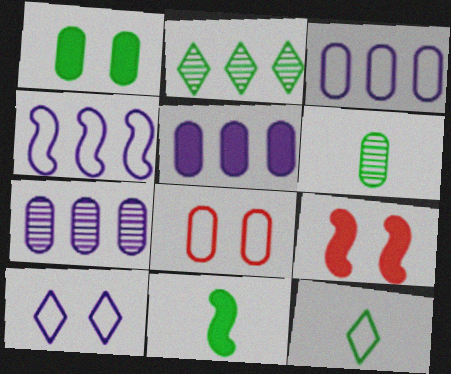[[3, 5, 7], 
[4, 8, 12], 
[5, 6, 8], 
[6, 11, 12], 
[7, 9, 12]]